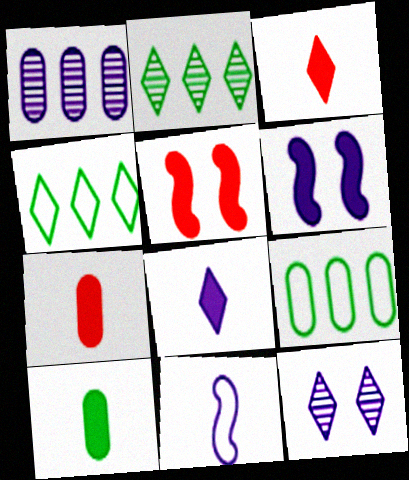[[3, 4, 12]]